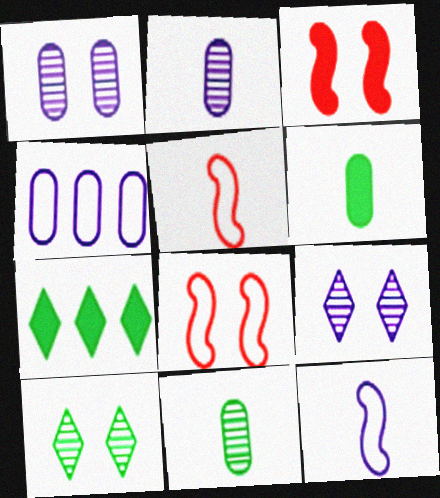[[1, 5, 7], 
[2, 7, 8]]